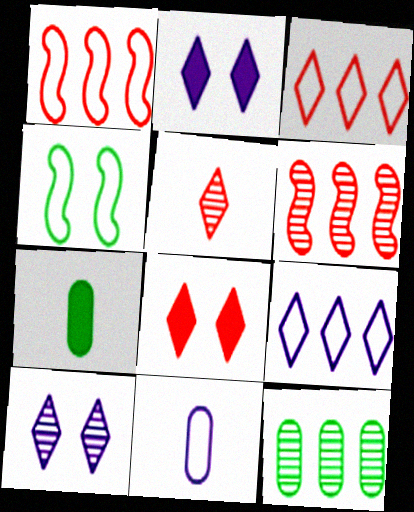[[1, 7, 10], 
[3, 4, 11], 
[3, 5, 8]]